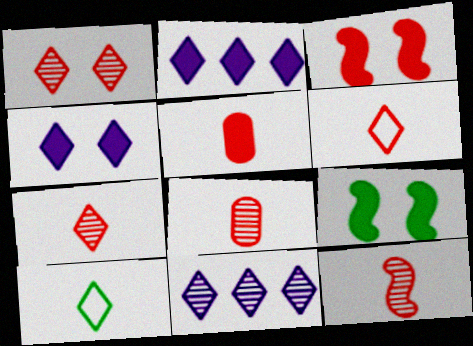[[1, 2, 10], 
[2, 5, 9], 
[5, 6, 12], 
[7, 8, 12]]